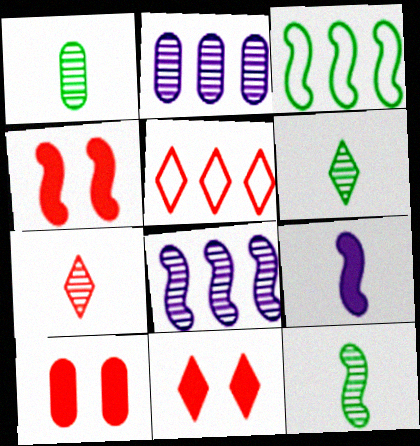[[1, 6, 12], 
[4, 10, 11], 
[5, 7, 11]]